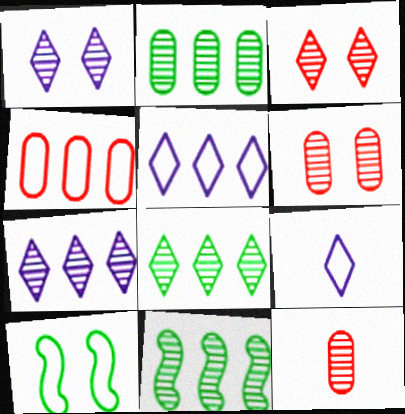[[1, 11, 12], 
[2, 8, 11], 
[4, 9, 10]]